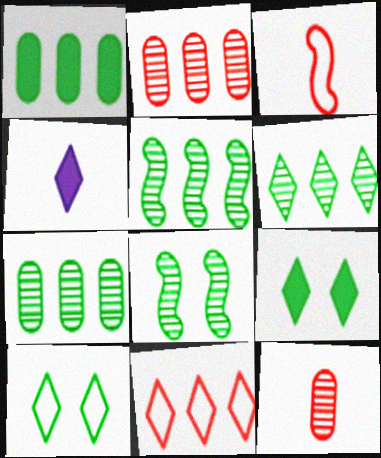[[5, 6, 7]]